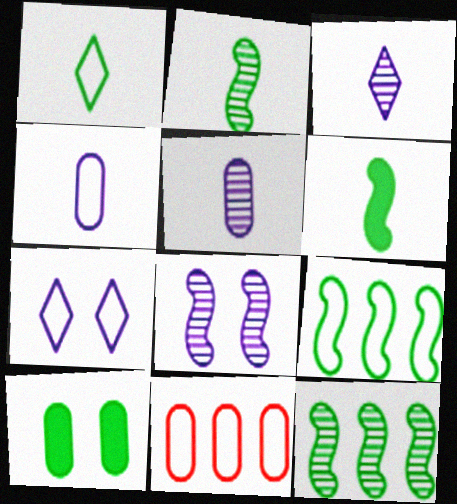[[1, 10, 12], 
[5, 10, 11]]